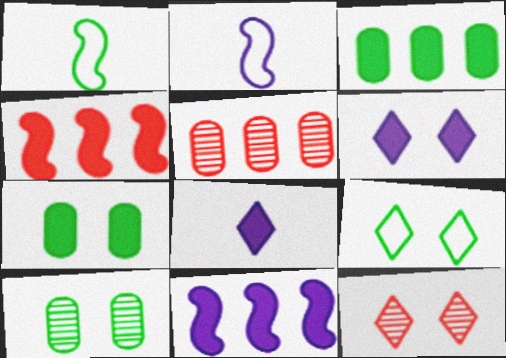[[1, 5, 6], 
[2, 3, 12], 
[4, 7, 8], 
[6, 9, 12]]